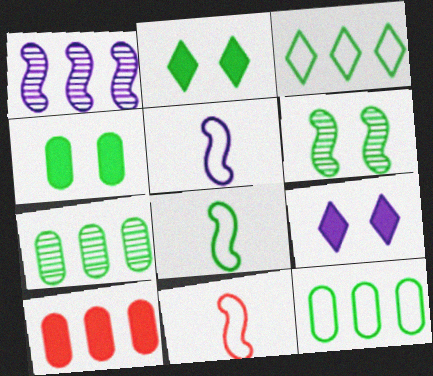[[1, 3, 10], 
[2, 7, 8], 
[5, 8, 11], 
[7, 9, 11]]